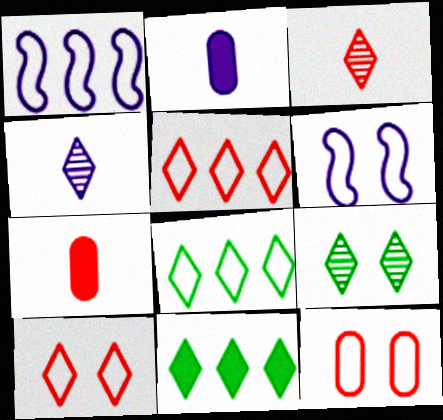[[1, 7, 9], 
[4, 10, 11]]